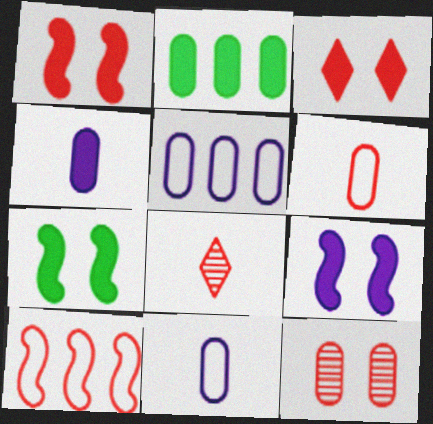[[1, 7, 9], 
[2, 11, 12], 
[5, 7, 8]]